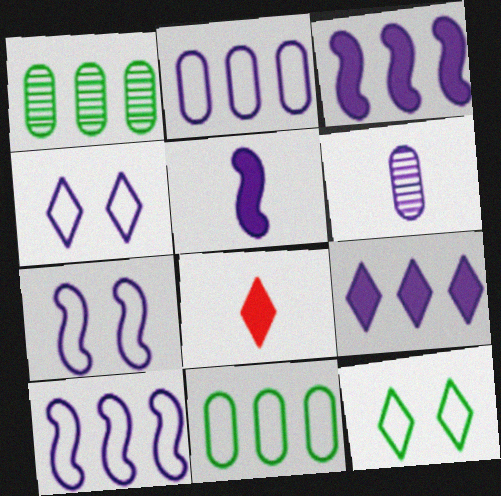[[1, 7, 8], 
[3, 4, 6], 
[6, 7, 9]]